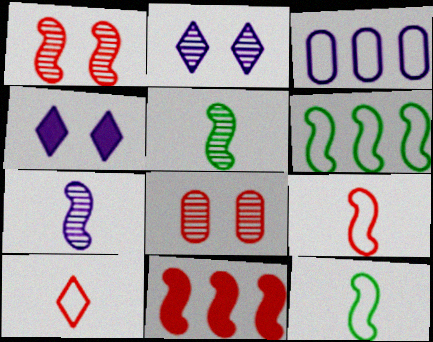[[1, 9, 11], 
[3, 4, 7], 
[8, 10, 11]]